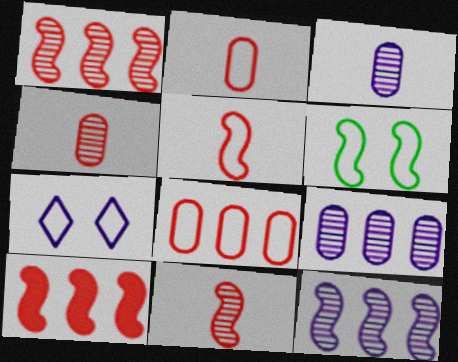[]